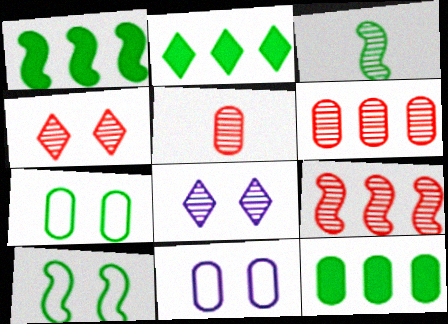[[1, 2, 12], 
[1, 3, 10], 
[2, 3, 7], 
[3, 6, 8], 
[4, 5, 9], 
[5, 11, 12]]